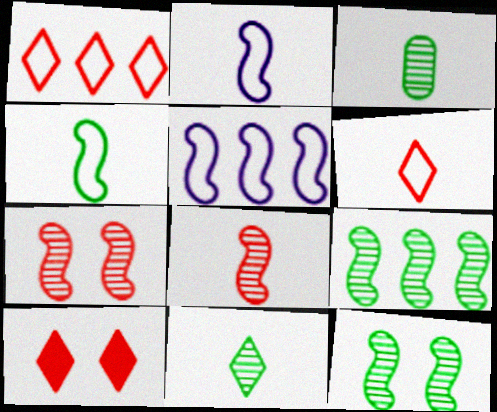[[3, 5, 10]]